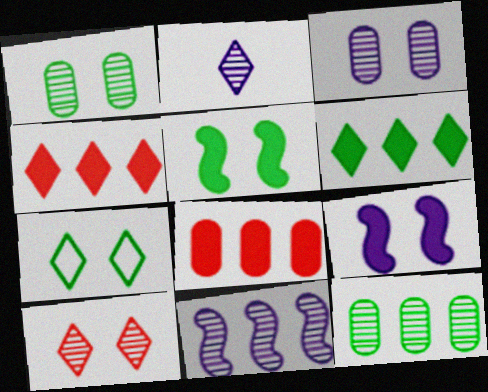[[1, 5, 7], 
[2, 3, 11], 
[2, 4, 7]]